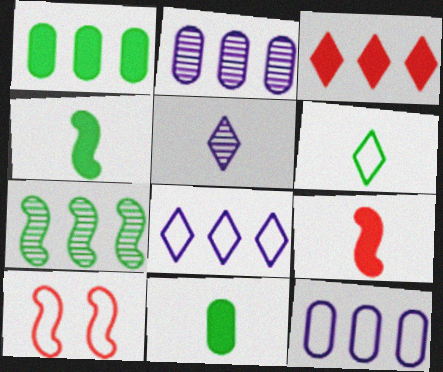[[1, 5, 10], 
[3, 7, 12], 
[6, 10, 12]]